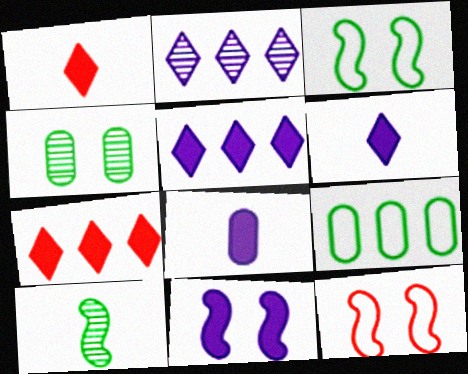[[5, 8, 11]]